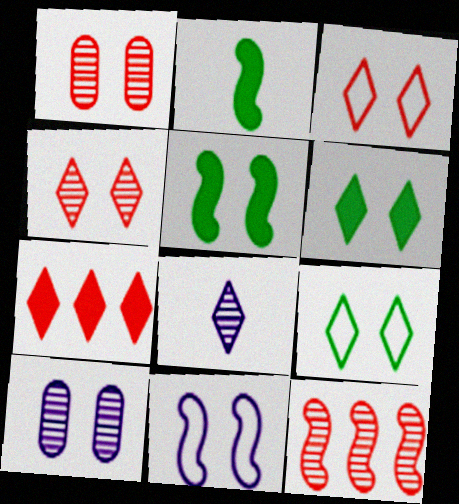[[1, 6, 11], 
[2, 11, 12], 
[3, 5, 10], 
[7, 8, 9]]